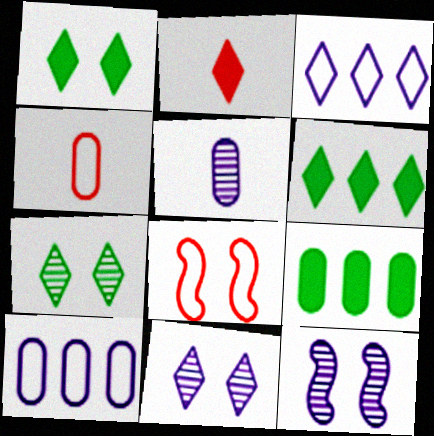[[2, 3, 7], 
[4, 6, 12], 
[5, 6, 8]]